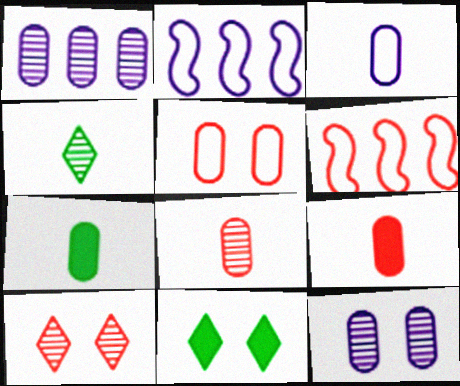[[1, 5, 7], 
[2, 7, 10], 
[2, 8, 11], 
[3, 7, 8], 
[6, 9, 10]]